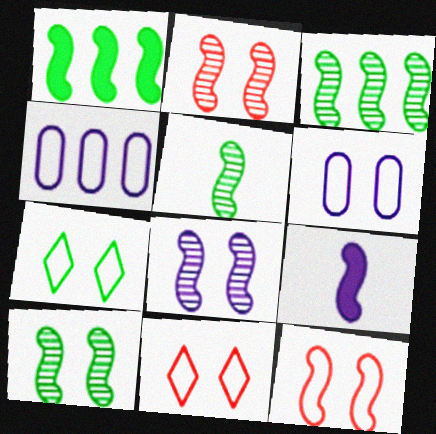[[2, 8, 10], 
[3, 5, 10], 
[3, 9, 12], 
[6, 7, 12]]